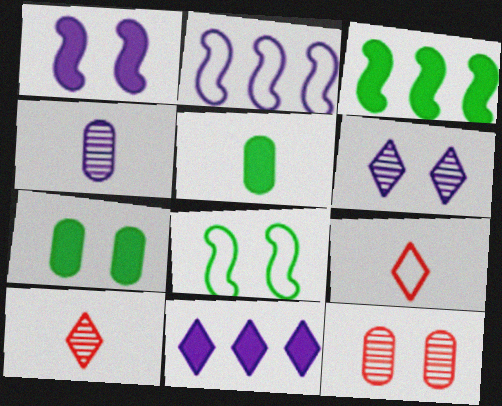[[2, 7, 10]]